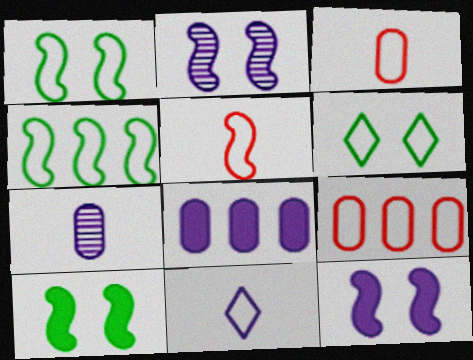[[1, 9, 11], 
[2, 8, 11]]